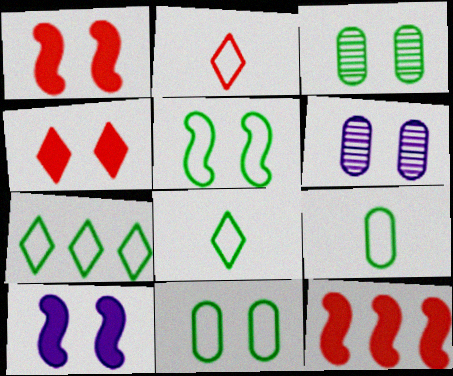[[4, 5, 6], 
[5, 7, 9], 
[6, 8, 12]]